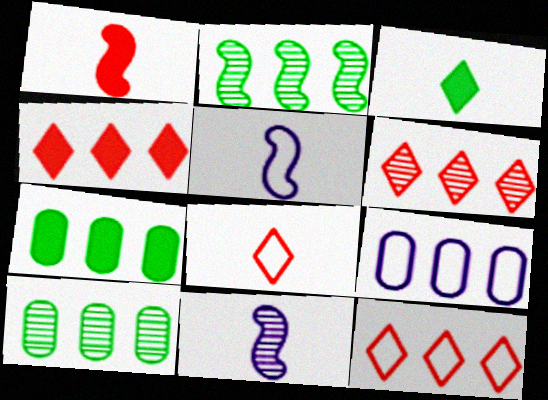[[2, 4, 9], 
[4, 6, 12]]